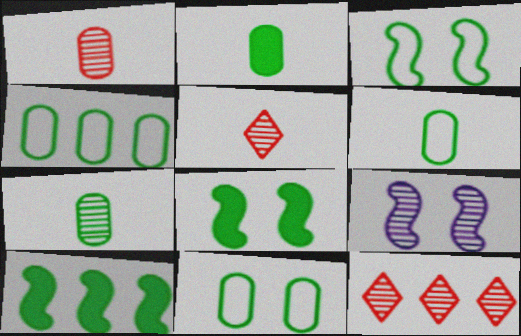[[2, 6, 7], 
[4, 6, 11], 
[7, 9, 12]]